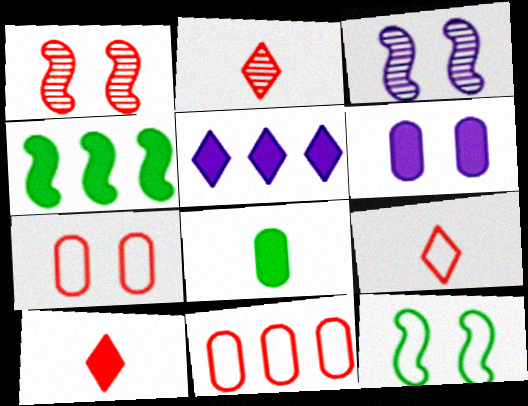[[1, 10, 11], 
[2, 9, 10], 
[4, 6, 10]]